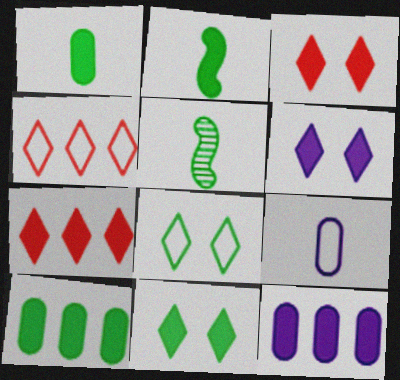[[2, 3, 12], 
[2, 10, 11], 
[3, 6, 11], 
[5, 8, 10]]